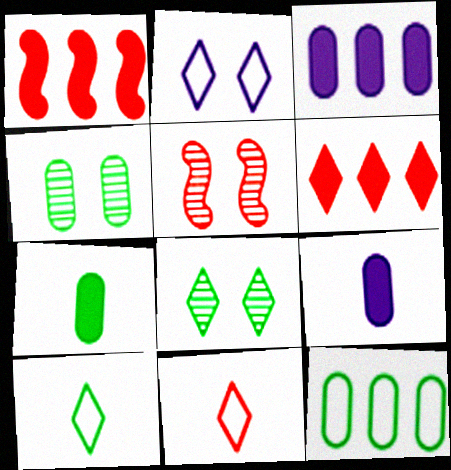[[3, 5, 10], 
[4, 7, 12]]